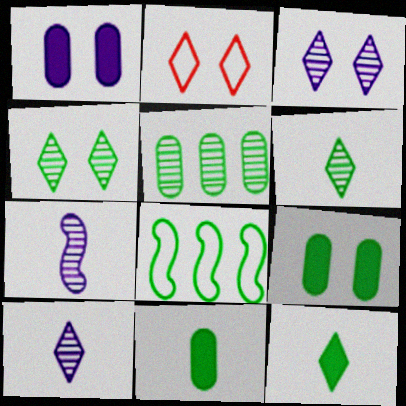[[4, 8, 11], 
[6, 8, 9]]